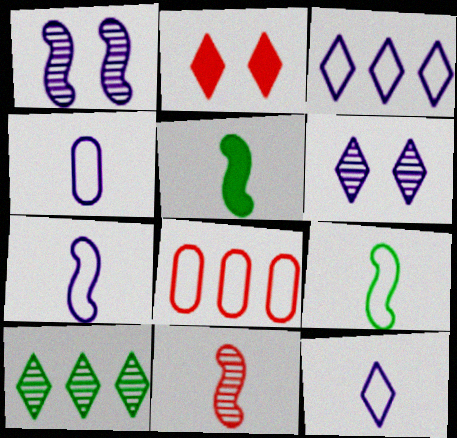[[2, 8, 11], 
[2, 10, 12], 
[4, 7, 12], 
[5, 6, 8], 
[5, 7, 11]]